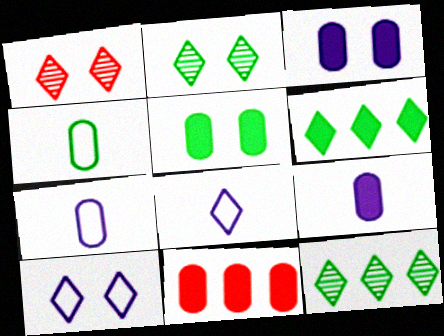[[1, 6, 8], 
[5, 9, 11]]